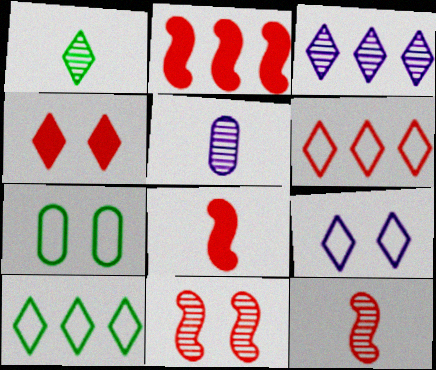[[1, 5, 12], 
[3, 7, 8]]